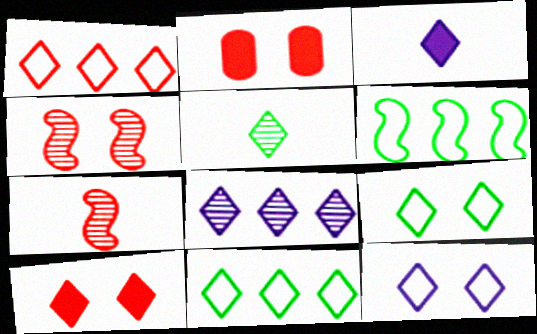[[1, 2, 7], 
[3, 8, 12]]